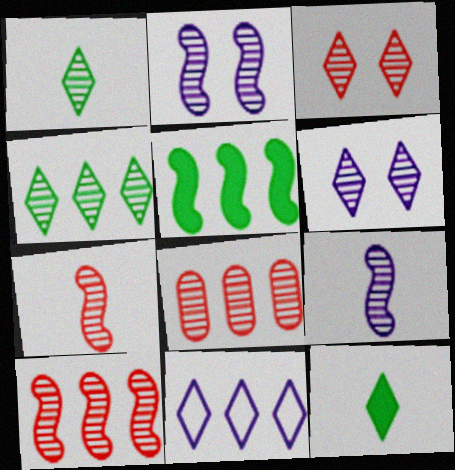[[1, 2, 8], 
[3, 7, 8], 
[3, 11, 12], 
[5, 8, 11]]